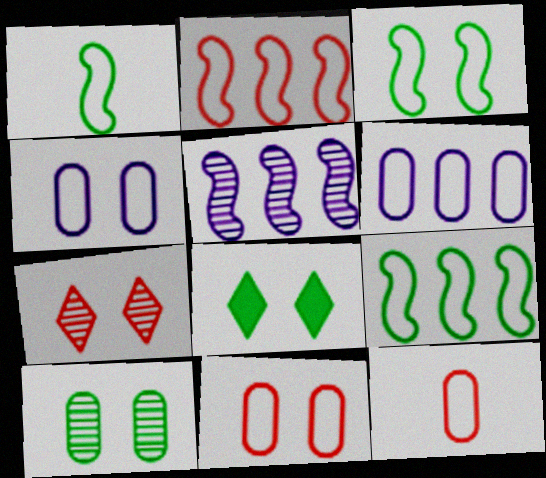[[1, 3, 9], 
[3, 8, 10], 
[5, 8, 12]]